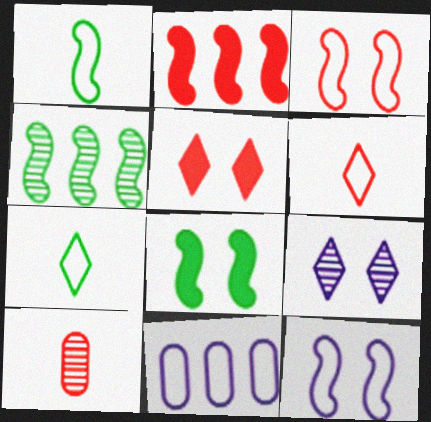[[1, 4, 8], 
[3, 7, 11], 
[4, 9, 10]]